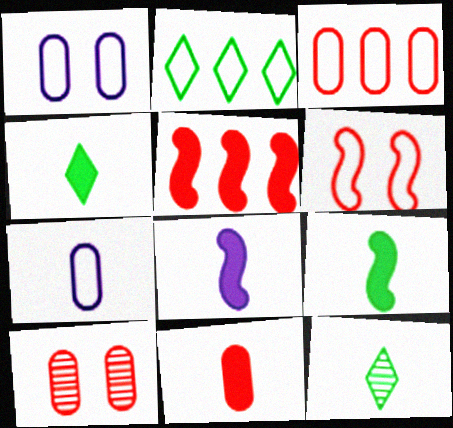[[1, 5, 12], 
[2, 6, 7], 
[2, 8, 10], 
[3, 10, 11], 
[4, 8, 11]]